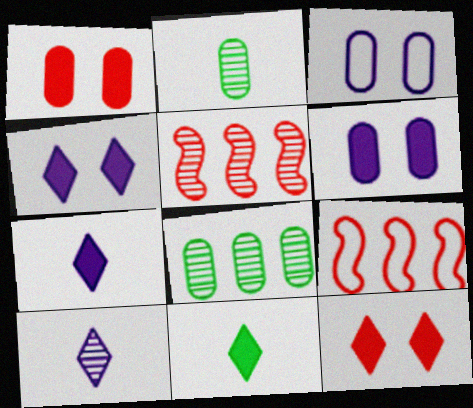[[2, 4, 9], 
[3, 5, 11]]